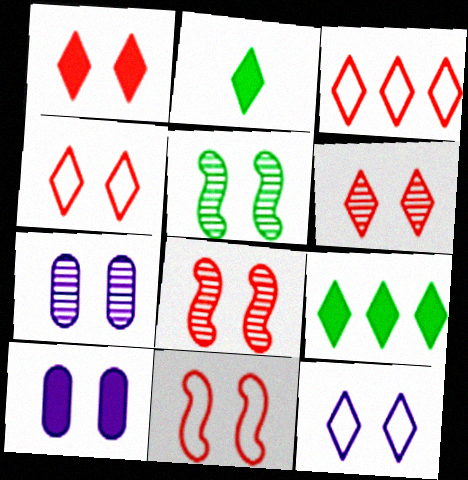[[1, 4, 6], 
[4, 5, 10], 
[5, 6, 7]]